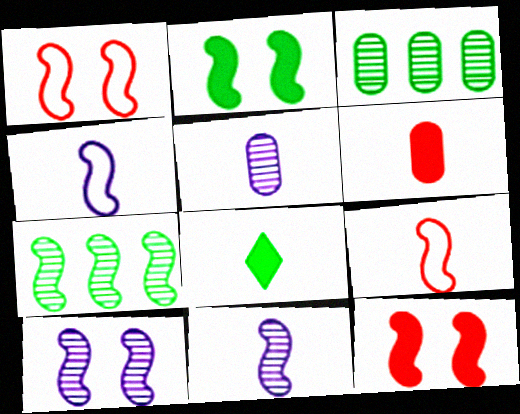[[1, 2, 10], 
[4, 7, 12], 
[5, 8, 9]]